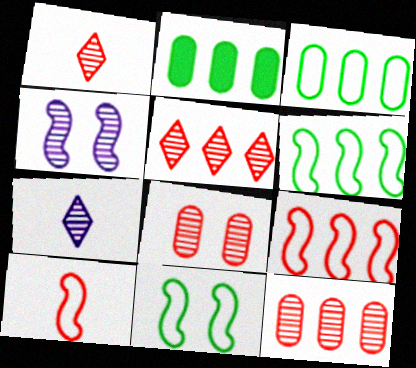[]